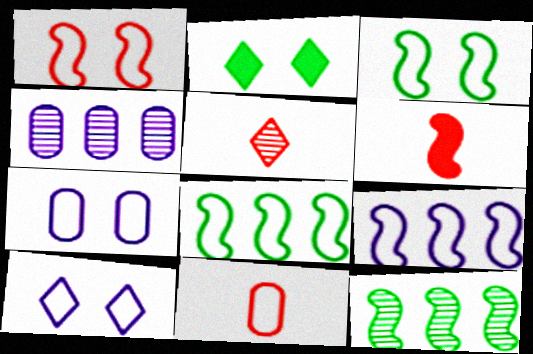[[5, 6, 11], 
[8, 10, 11]]